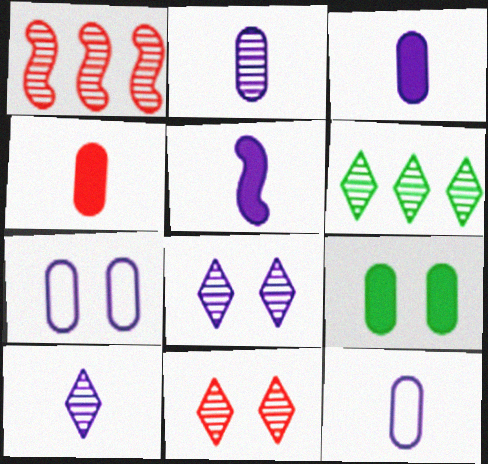[[2, 3, 12], 
[5, 10, 12], 
[6, 10, 11]]